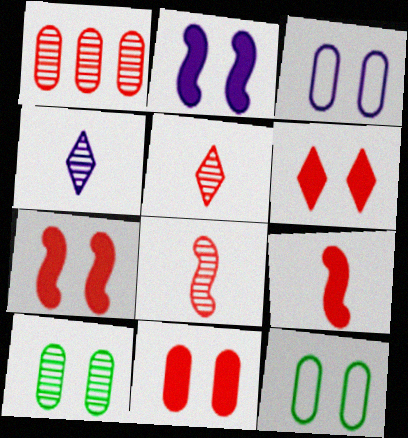[[3, 10, 11], 
[6, 7, 11]]